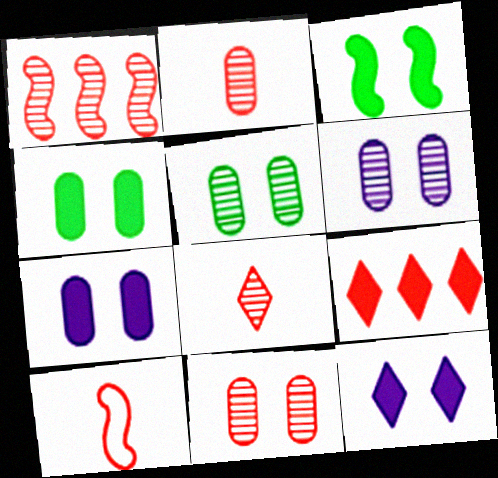[[1, 8, 11], 
[5, 6, 11], 
[9, 10, 11]]